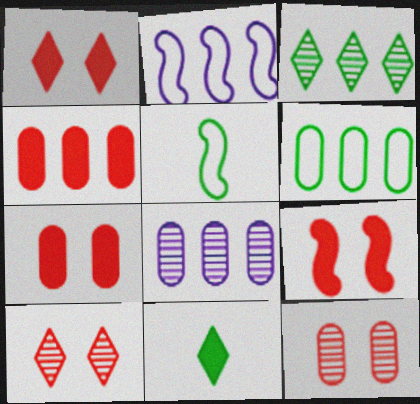[[1, 5, 8], 
[1, 7, 9], 
[2, 3, 4], 
[2, 11, 12], 
[4, 6, 8]]